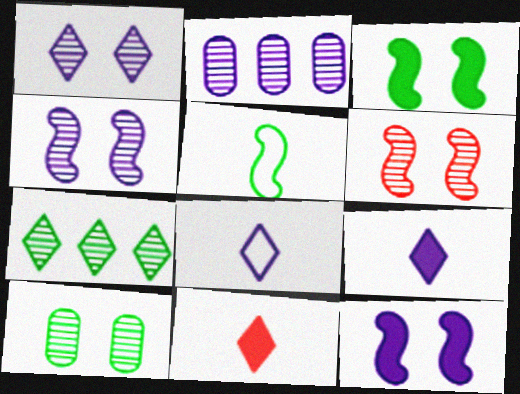[[1, 6, 10], 
[2, 8, 12]]